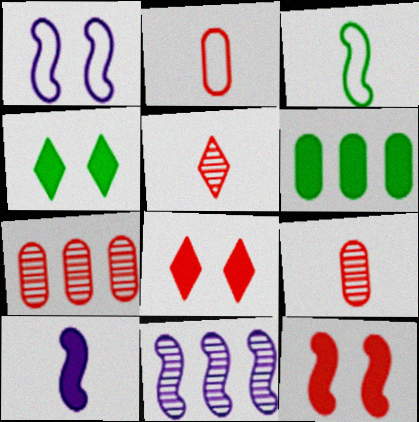[[1, 5, 6], 
[1, 10, 11], 
[2, 4, 11], 
[3, 11, 12], 
[6, 8, 10]]